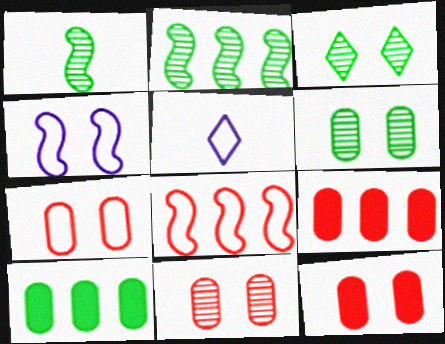[[2, 5, 12], 
[3, 4, 12], 
[7, 11, 12]]